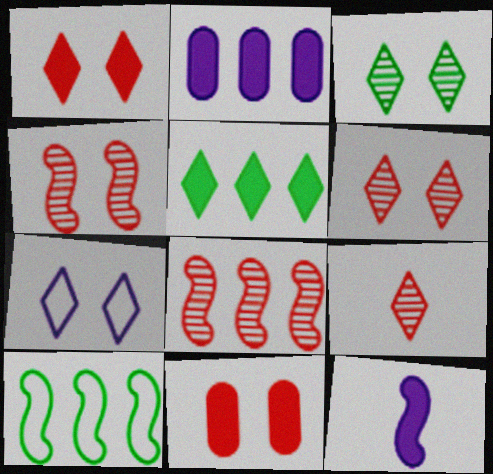[[1, 3, 7], 
[4, 10, 12], 
[5, 7, 9], 
[5, 11, 12]]